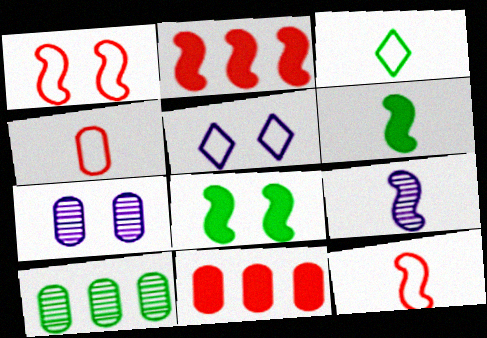[[2, 3, 7], 
[3, 8, 10], 
[6, 9, 12]]